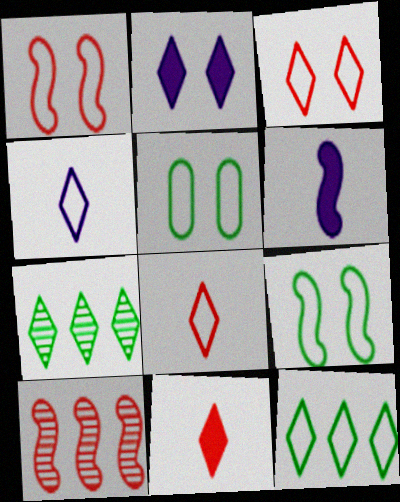[[2, 7, 8], 
[3, 4, 12], 
[6, 9, 10]]